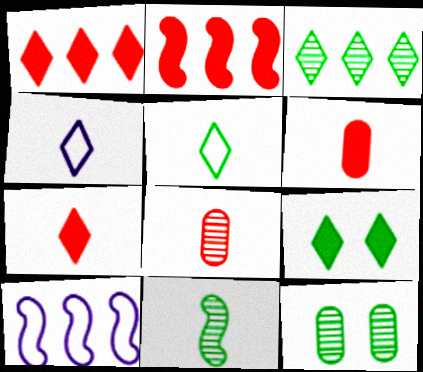[[2, 4, 12], 
[3, 5, 9], 
[3, 11, 12], 
[4, 6, 11], 
[7, 10, 12], 
[8, 9, 10]]